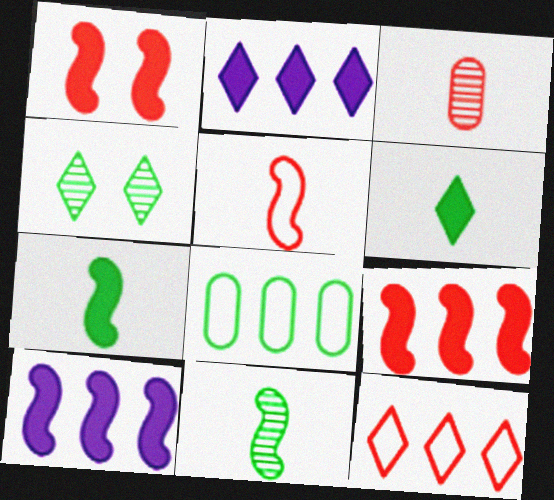[[1, 3, 12], 
[1, 7, 10], 
[4, 7, 8]]